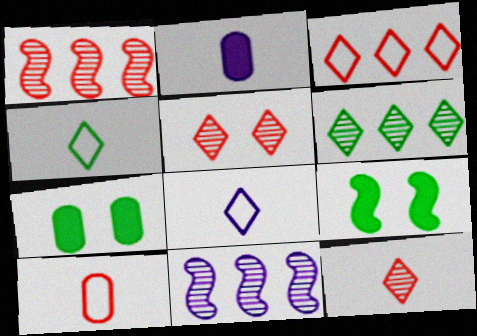[[1, 7, 8]]